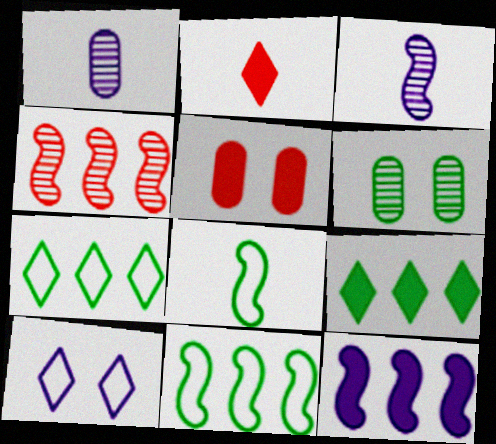[[1, 2, 8], 
[1, 10, 12], 
[3, 5, 7], 
[4, 11, 12], 
[6, 8, 9]]